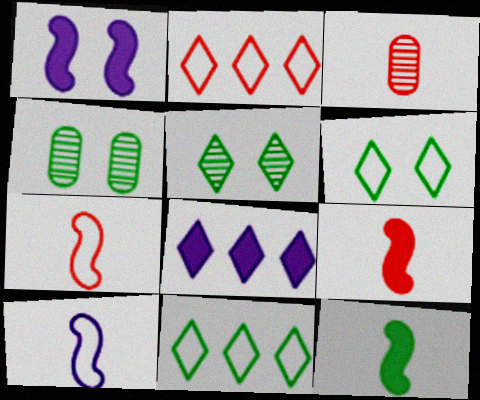[[1, 3, 11], 
[4, 7, 8], 
[4, 11, 12]]